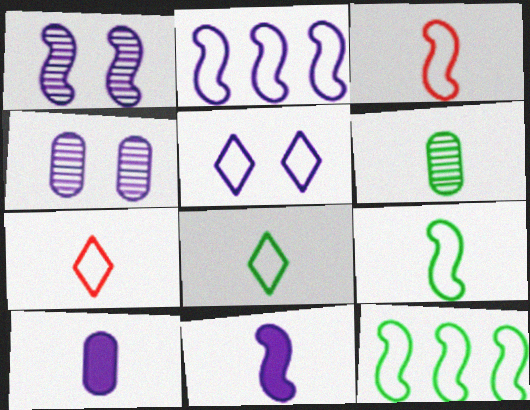[[1, 2, 11], 
[6, 7, 11]]